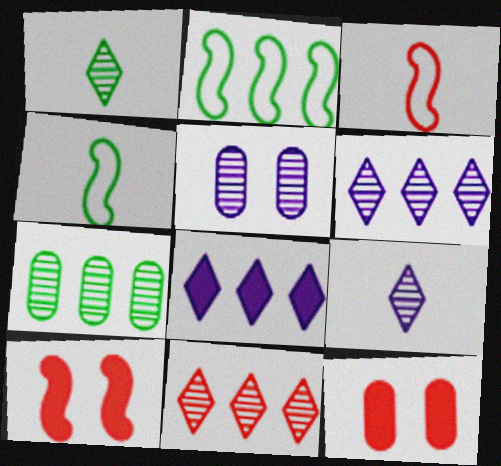[[2, 9, 12], 
[3, 11, 12], 
[4, 6, 12]]